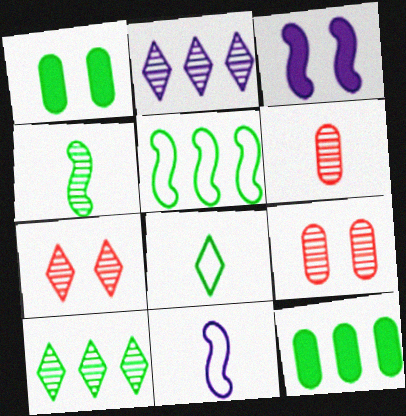[[2, 4, 9], 
[5, 10, 12], 
[7, 11, 12]]